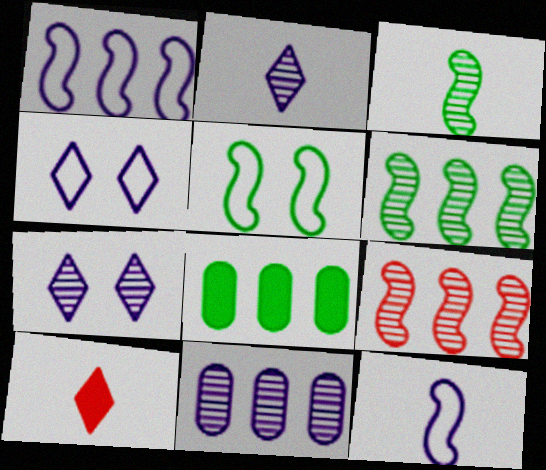[[5, 10, 11]]